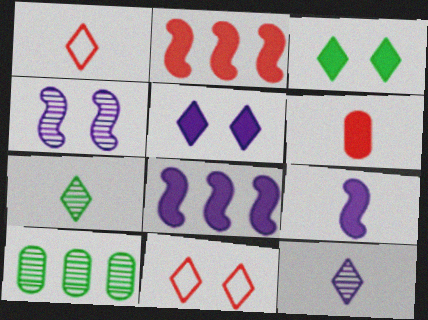[[3, 6, 8], 
[9, 10, 11]]